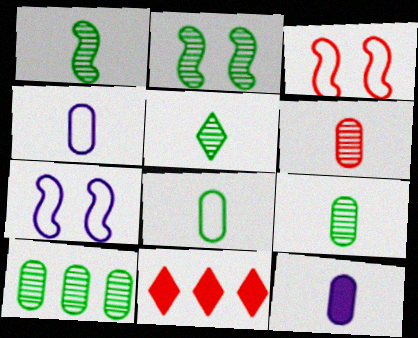[[1, 5, 9], 
[2, 4, 11], 
[2, 5, 10], 
[3, 6, 11], 
[6, 8, 12], 
[7, 9, 11]]